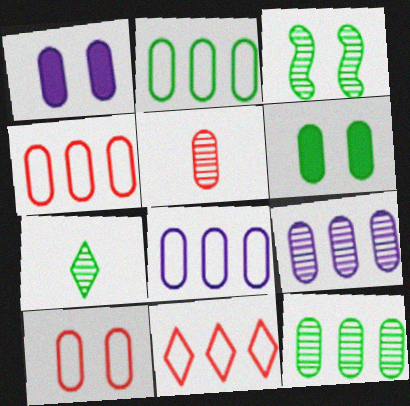[[1, 2, 5], 
[2, 4, 8], 
[3, 7, 12], 
[5, 6, 8]]